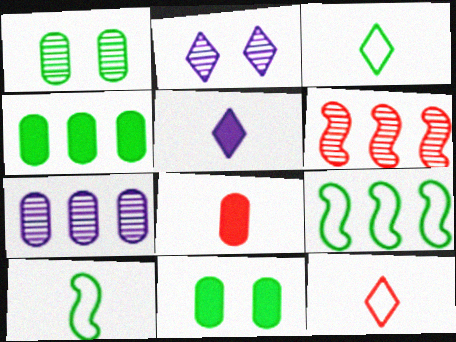[[2, 8, 9]]